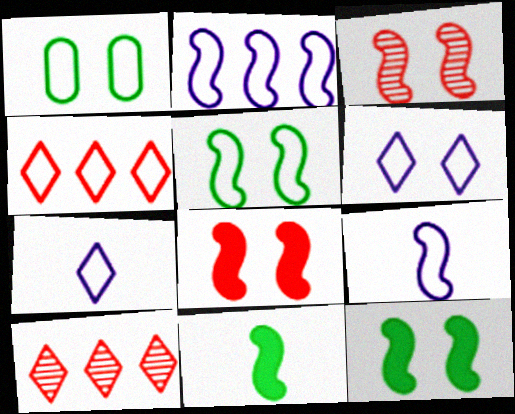[[1, 4, 9], 
[2, 3, 11]]